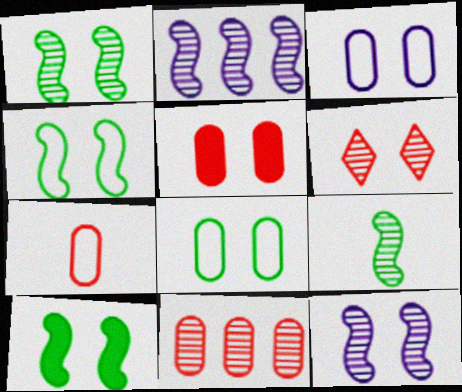[[1, 4, 10], 
[3, 6, 10], 
[5, 7, 11]]